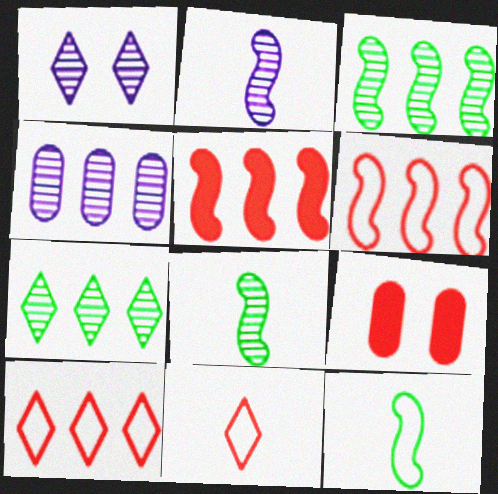[[1, 2, 4]]